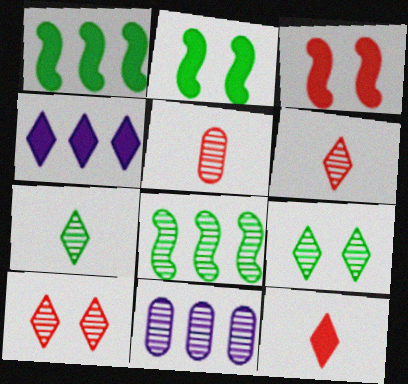[]